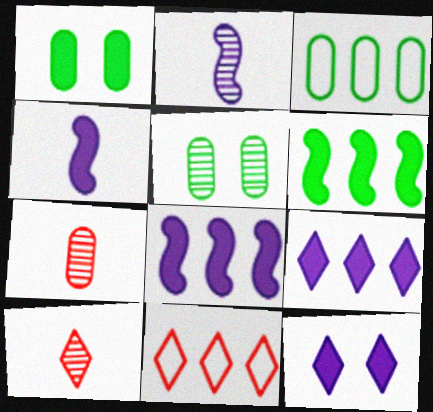[[1, 2, 11], 
[4, 5, 11]]